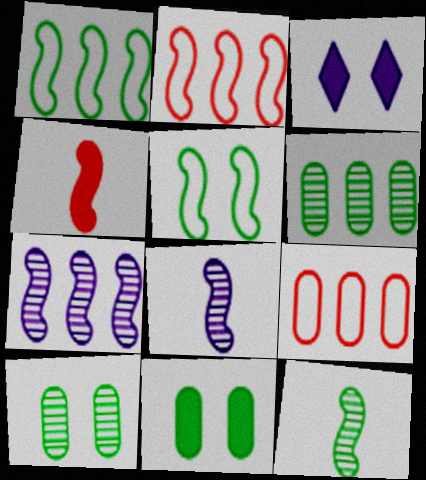[[3, 9, 12], 
[4, 5, 7]]